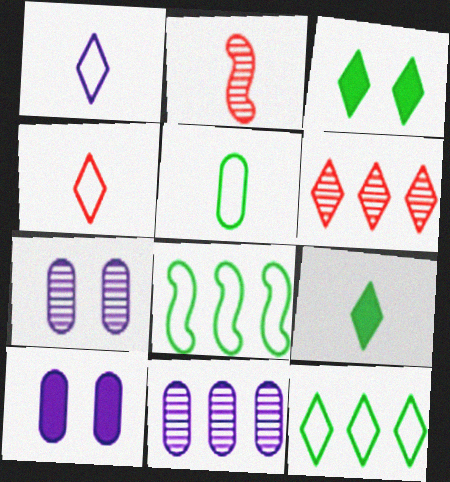[[1, 3, 6], 
[2, 10, 12]]